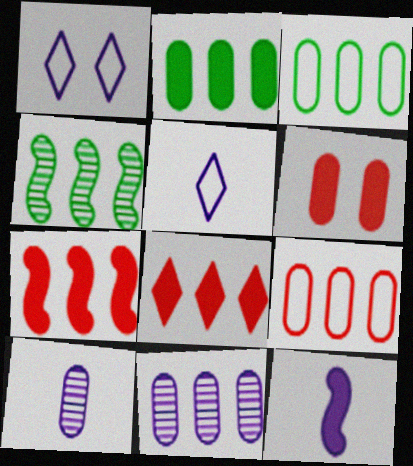[[1, 11, 12], 
[2, 9, 11], 
[3, 6, 10], 
[4, 5, 6], 
[5, 10, 12]]